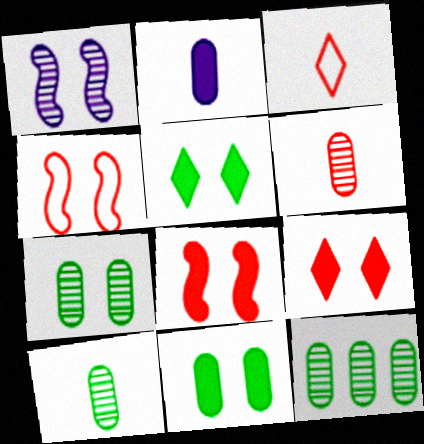[[7, 10, 12]]